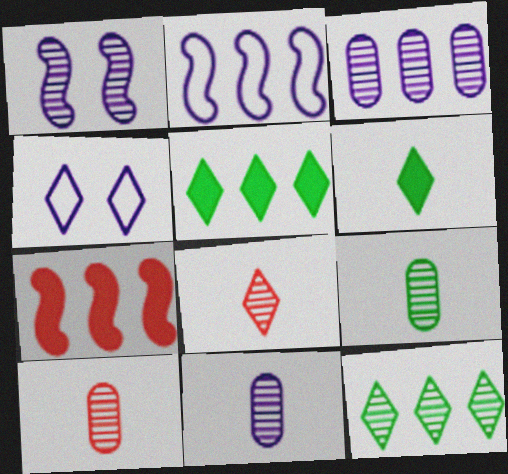[[1, 10, 12], 
[4, 5, 8], 
[4, 7, 9], 
[9, 10, 11]]